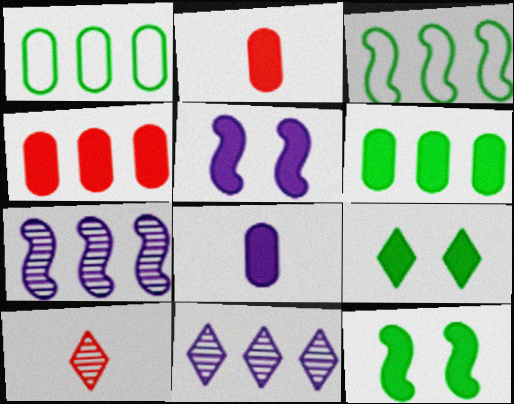[[1, 5, 10], 
[3, 4, 11]]